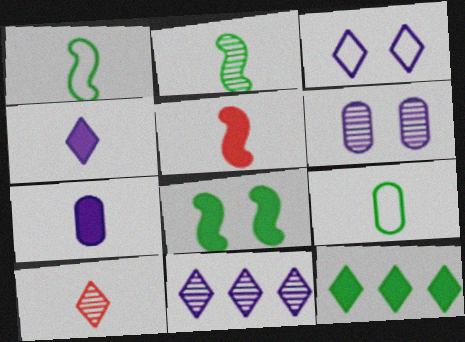[[1, 7, 10], 
[3, 4, 11], 
[3, 10, 12]]